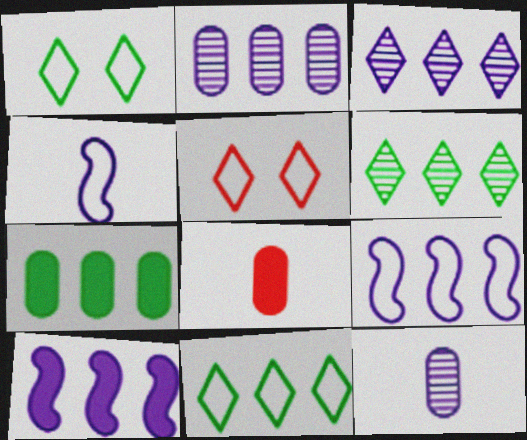[]